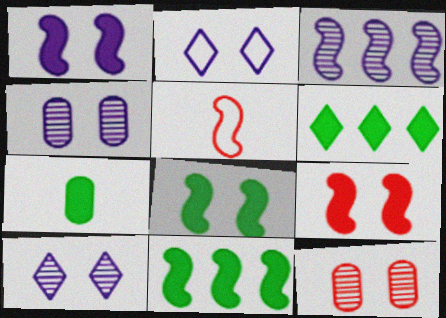[[1, 2, 4], 
[1, 8, 9], 
[2, 8, 12], 
[3, 5, 8], 
[4, 5, 6], 
[6, 7, 8]]